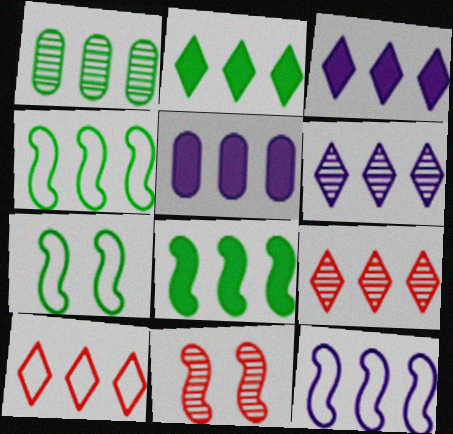[[1, 2, 4], 
[2, 6, 10], 
[4, 5, 9], 
[5, 6, 12]]